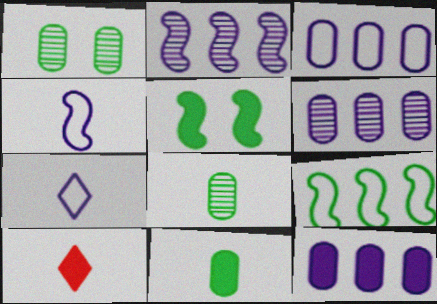[[3, 6, 12], 
[4, 8, 10], 
[5, 10, 12]]